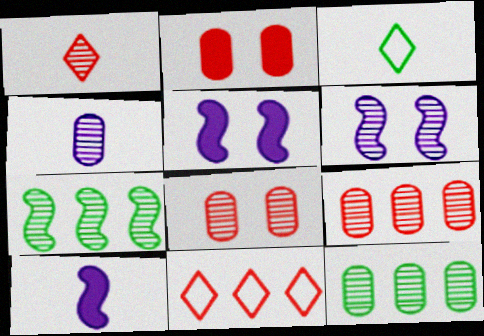[[1, 6, 12], 
[3, 5, 9], 
[4, 8, 12]]